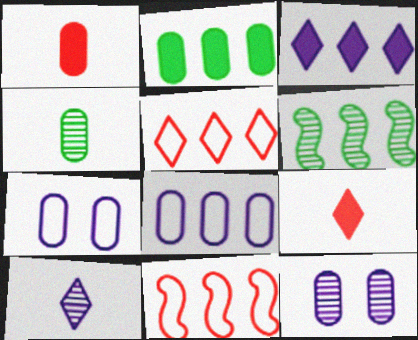[[6, 7, 9]]